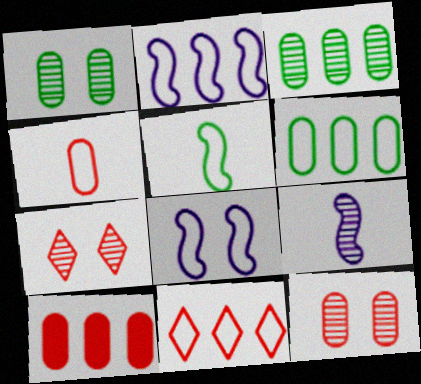[[2, 6, 11], 
[3, 7, 9], 
[4, 10, 12]]